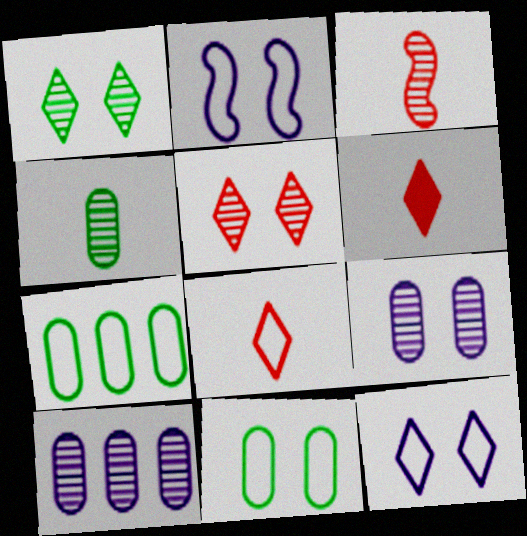[[1, 3, 10], 
[2, 7, 8]]